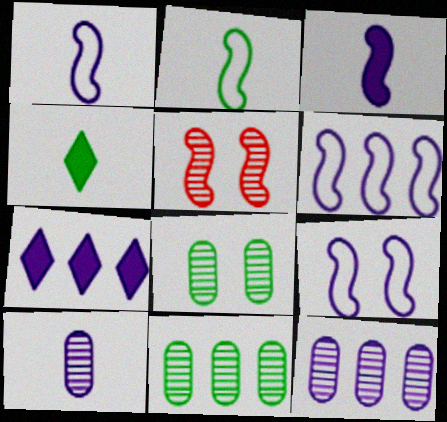[[1, 6, 9], 
[6, 7, 12], 
[7, 9, 10]]